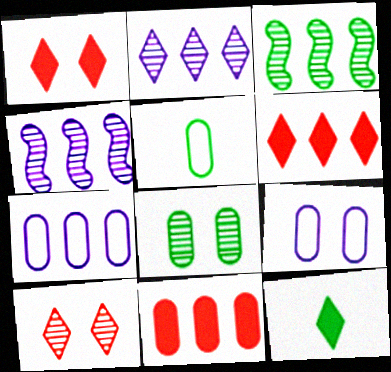[[1, 4, 5], 
[3, 6, 7]]